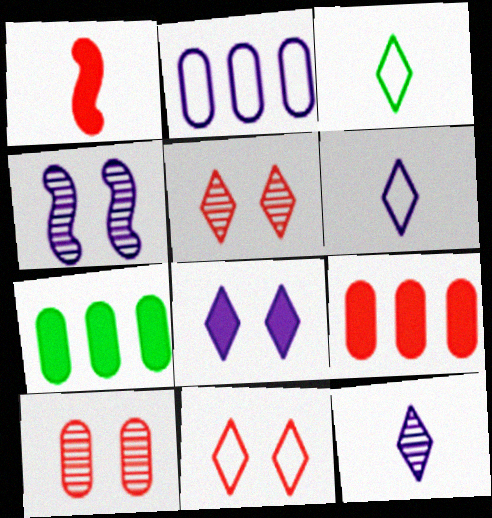[[1, 7, 8], 
[3, 4, 9]]